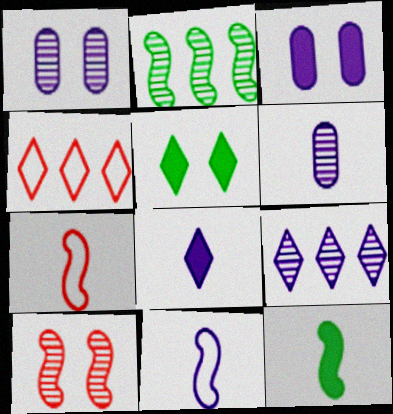[[1, 4, 12], 
[3, 9, 11], 
[6, 8, 11]]